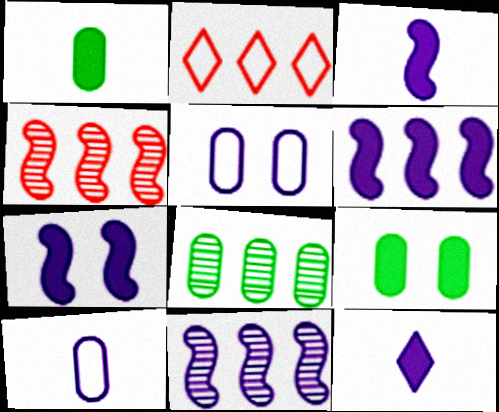[[2, 6, 8], 
[3, 6, 7], 
[5, 11, 12]]